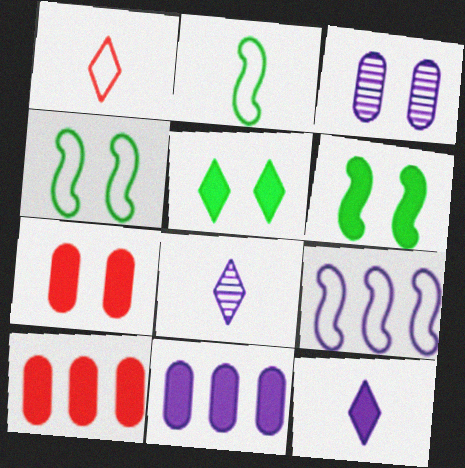[[3, 9, 12], 
[4, 8, 10], 
[6, 10, 12]]